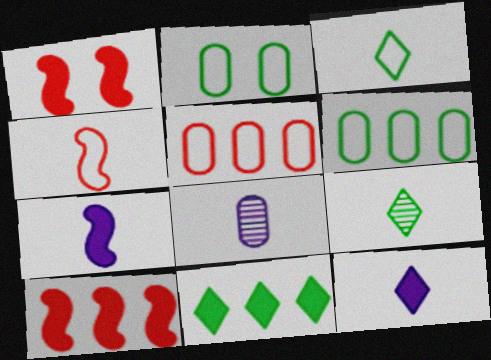[]